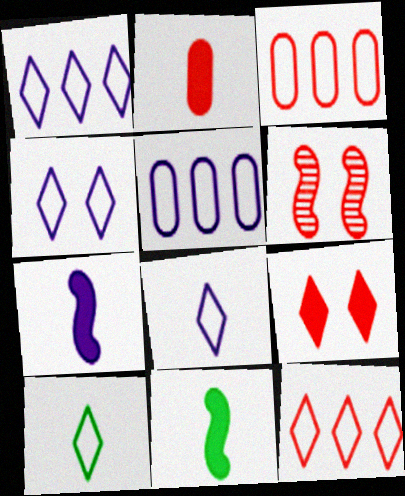[[1, 4, 8], 
[2, 6, 12], 
[4, 10, 12]]